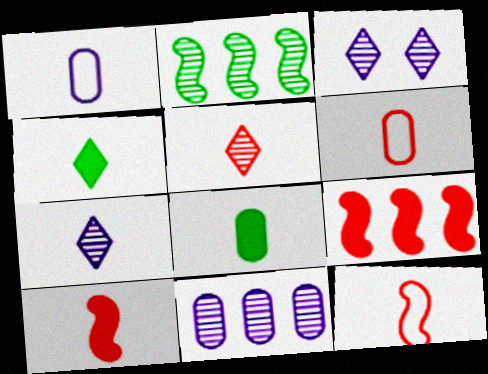[[5, 6, 10], 
[7, 8, 12]]